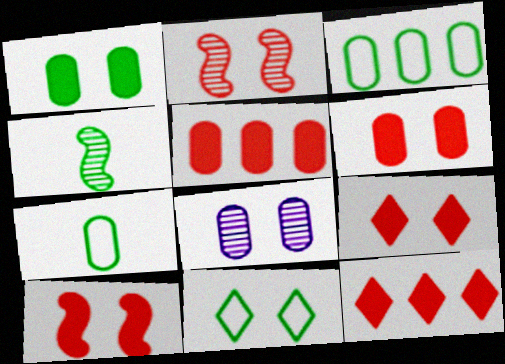[[5, 7, 8], 
[6, 9, 10], 
[8, 10, 11]]